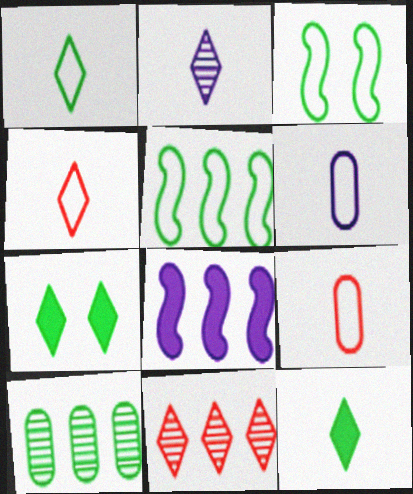[[2, 4, 12], 
[3, 10, 12]]